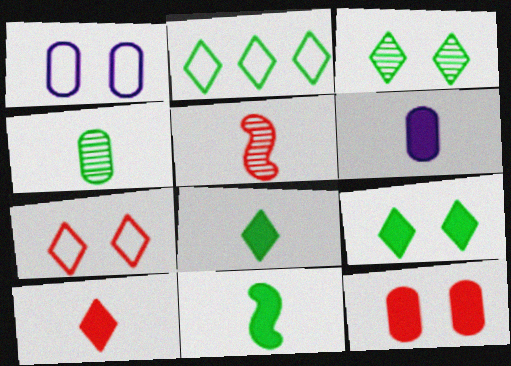[[2, 3, 8], 
[6, 10, 11]]